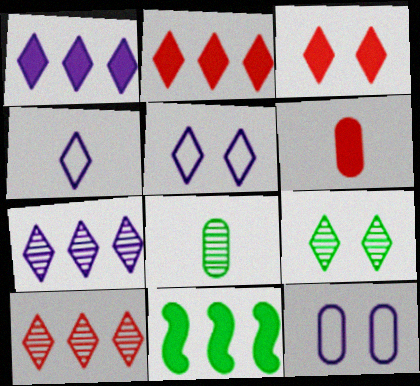[[2, 4, 9], 
[3, 5, 9]]